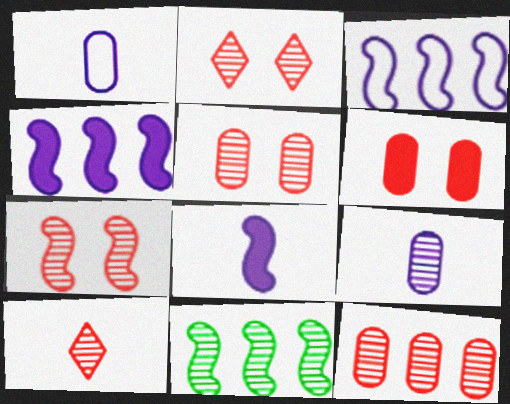[[2, 5, 7], 
[2, 9, 11], 
[7, 10, 12]]